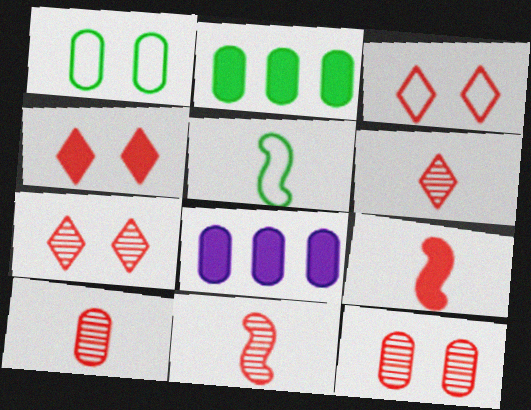[[1, 8, 10], 
[3, 4, 7], 
[5, 7, 8], 
[6, 10, 11]]